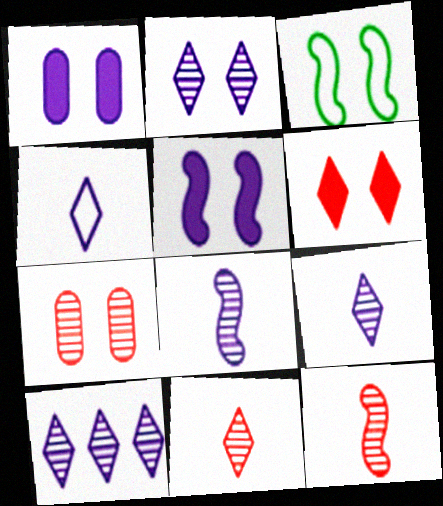[[2, 9, 10]]